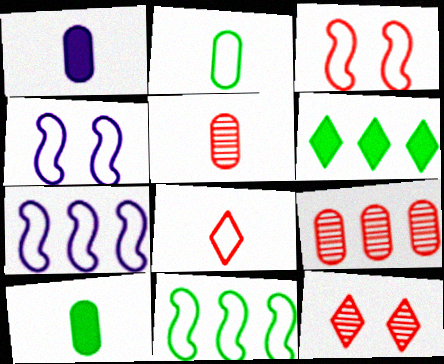[[1, 2, 5], 
[1, 11, 12], 
[4, 5, 6], 
[6, 7, 9], 
[7, 10, 12]]